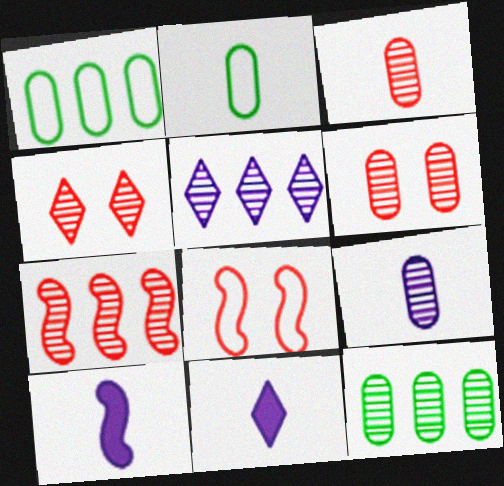[[1, 4, 10], 
[3, 4, 7], 
[5, 7, 12], 
[6, 9, 12], 
[8, 11, 12]]